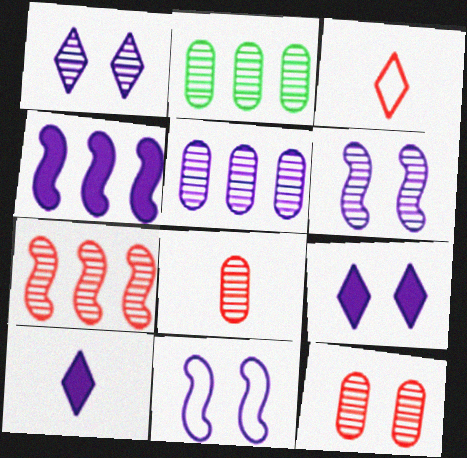[[5, 10, 11]]